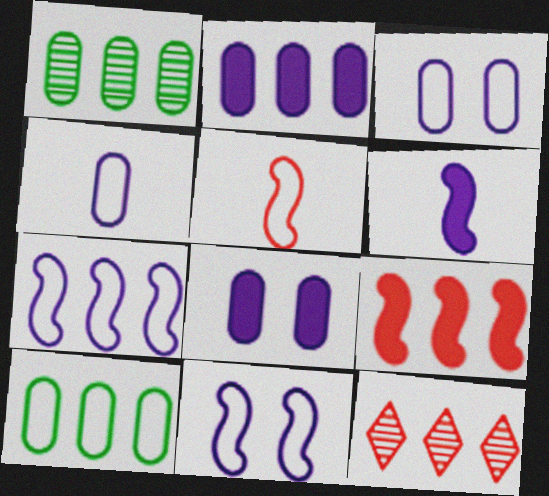[]